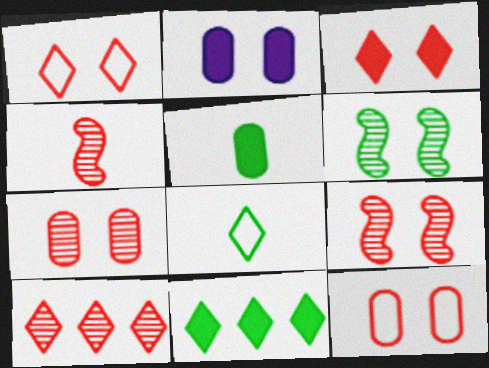[[1, 2, 6], 
[3, 9, 12], 
[4, 7, 10]]